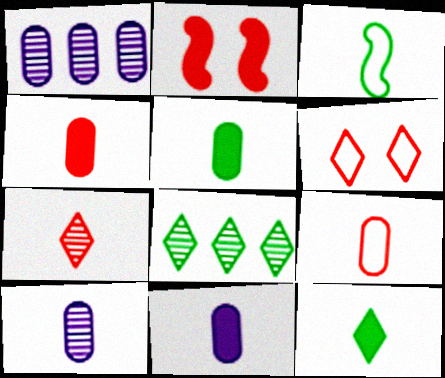[[3, 7, 11], 
[4, 5, 11], 
[5, 9, 10]]